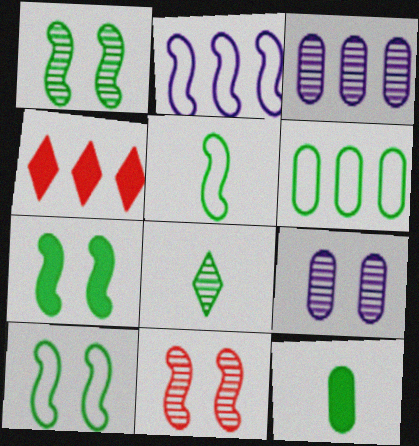[[1, 7, 10], 
[3, 8, 11], 
[4, 5, 9], 
[5, 8, 12], 
[6, 7, 8]]